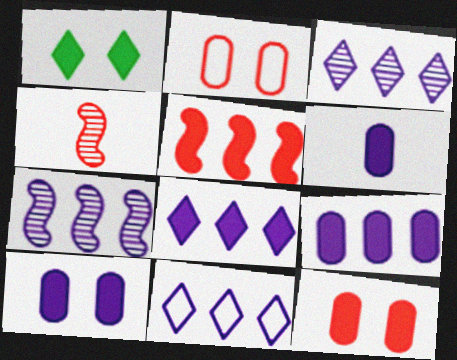[[1, 5, 6], 
[3, 8, 11], 
[6, 9, 10], 
[7, 9, 11]]